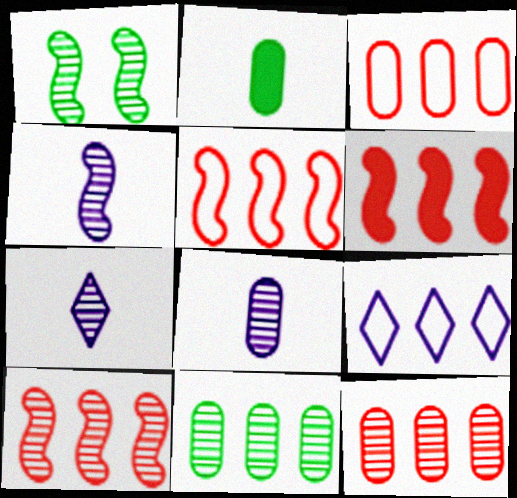[[1, 4, 10], 
[1, 7, 12], 
[4, 7, 8], 
[5, 6, 10], 
[6, 9, 11]]